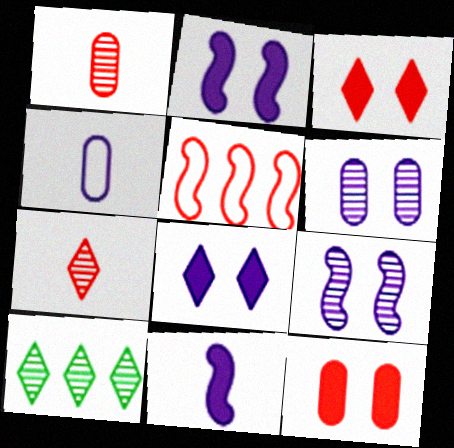[[1, 3, 5], 
[1, 9, 10], 
[5, 7, 12]]